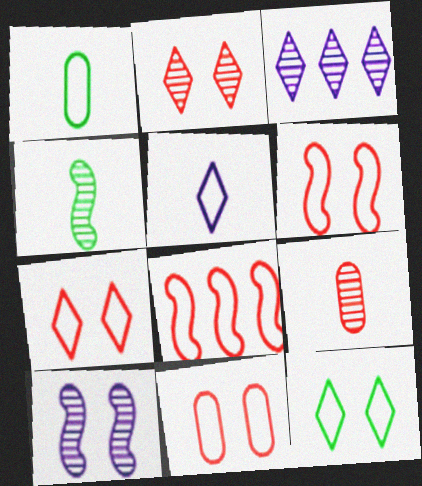[[6, 7, 11]]